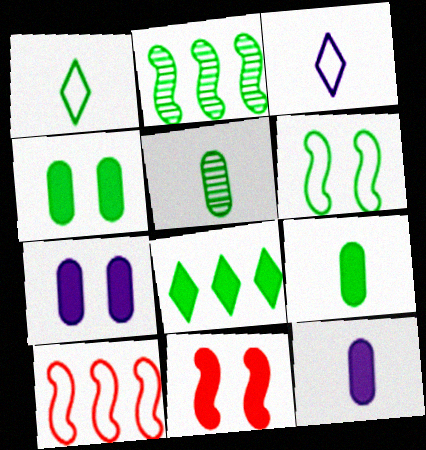[[1, 2, 4], 
[5, 6, 8], 
[8, 11, 12]]